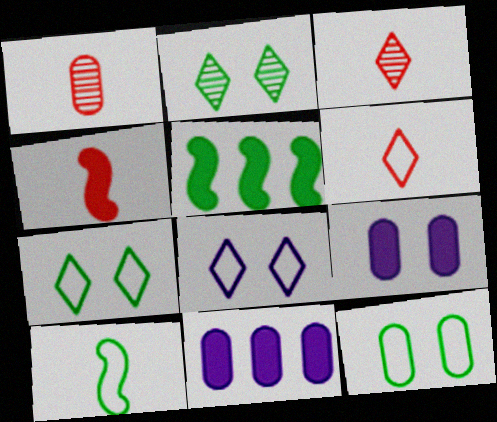[[1, 4, 6], 
[1, 5, 8], 
[1, 11, 12]]